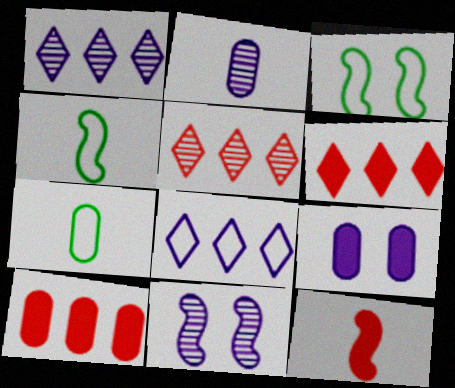[[1, 2, 11], 
[2, 3, 6], 
[4, 5, 9], 
[6, 7, 11]]